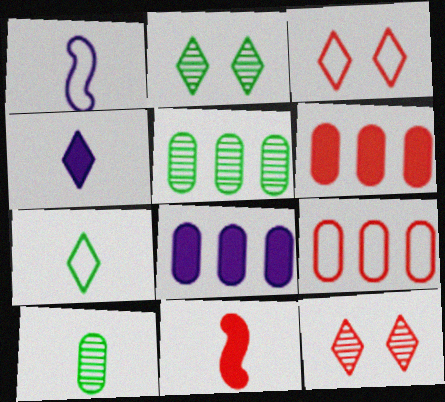[[1, 2, 6], 
[5, 8, 9], 
[9, 11, 12]]